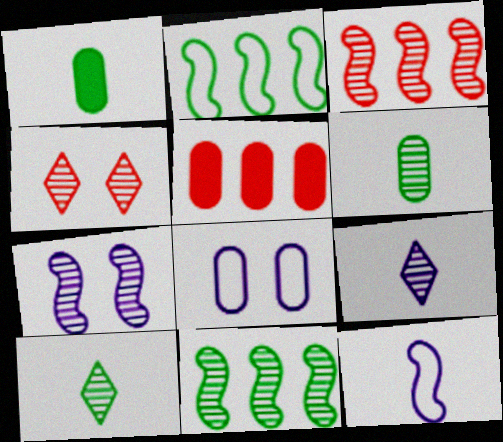[[5, 6, 8]]